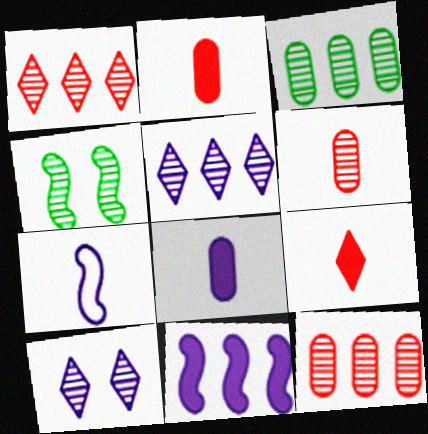[[4, 5, 6]]